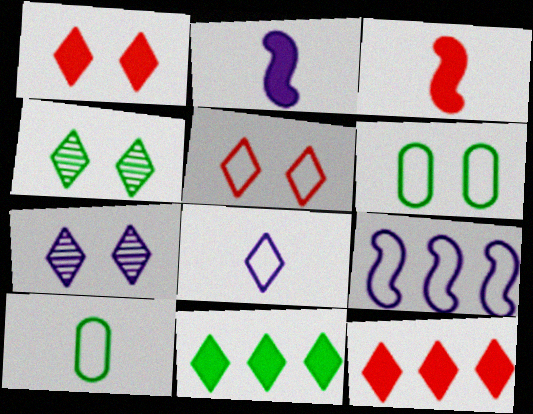[[4, 8, 12], 
[5, 9, 10]]